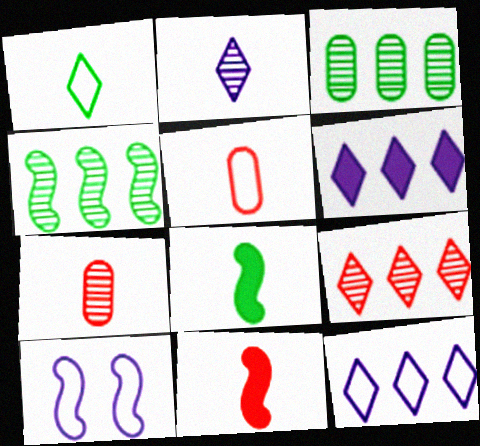[[2, 5, 8], 
[4, 10, 11]]